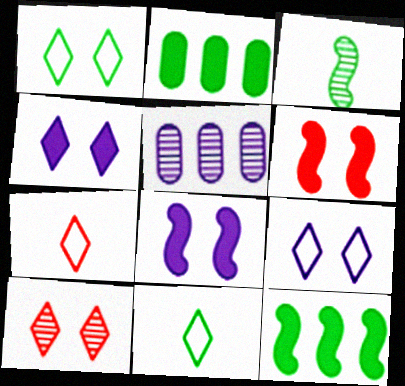[[1, 2, 3], 
[1, 4, 10], 
[3, 5, 10], 
[5, 6, 11]]